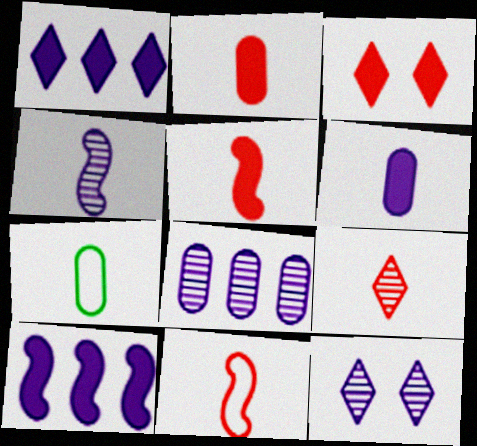[[2, 9, 11], 
[4, 8, 12]]